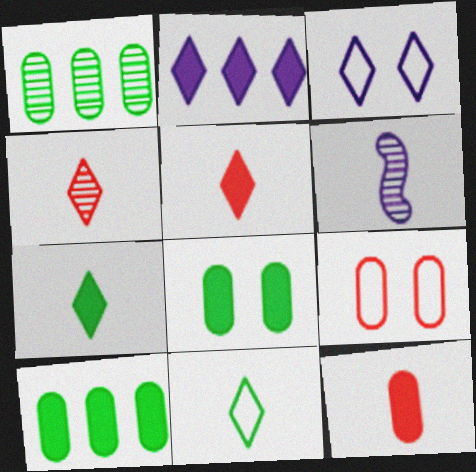[[6, 11, 12]]